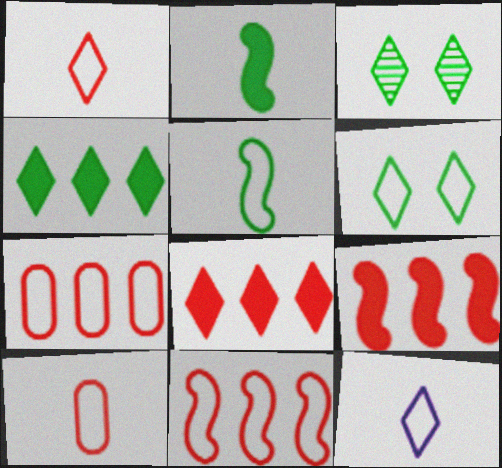[[3, 8, 12], 
[5, 10, 12]]